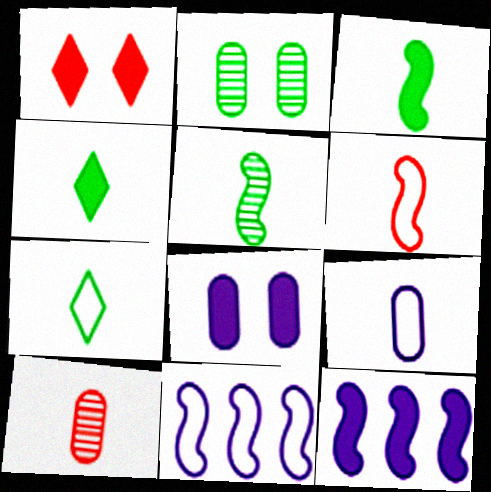[[6, 7, 9]]